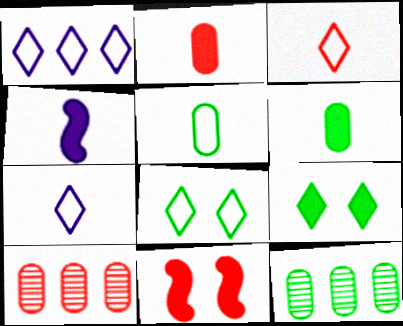[[1, 3, 8], 
[3, 10, 11], 
[4, 8, 10], 
[7, 11, 12]]